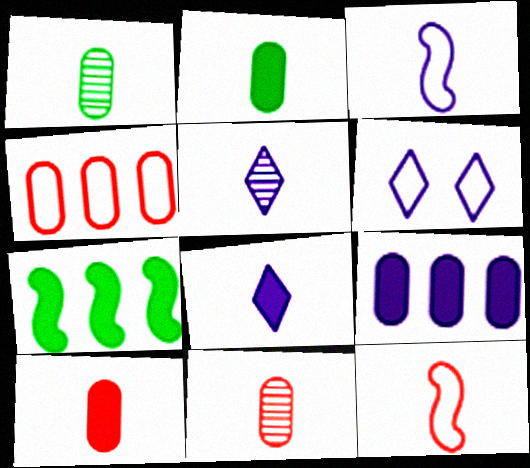[[1, 8, 12], 
[2, 5, 12], 
[6, 7, 11]]